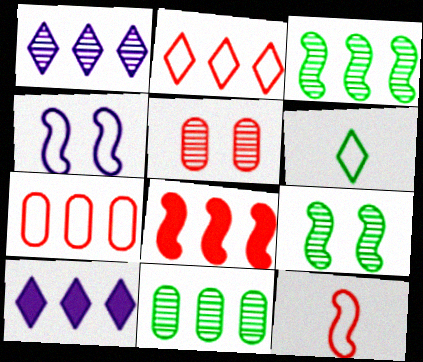[[3, 7, 10], 
[4, 6, 7]]